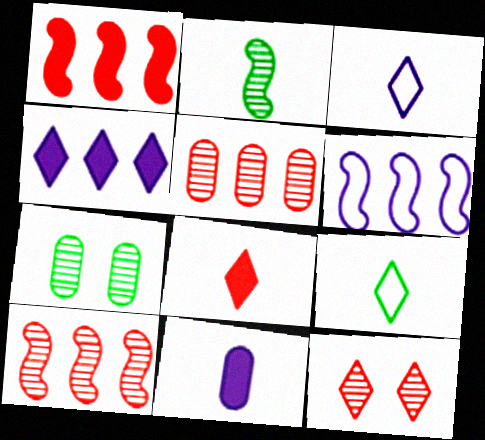[[1, 3, 7], 
[4, 9, 12], 
[6, 7, 8]]